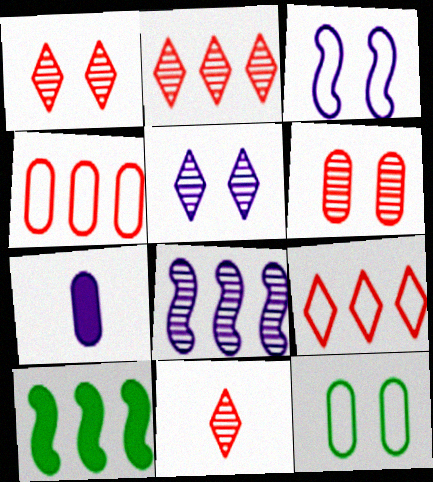[[1, 2, 11]]